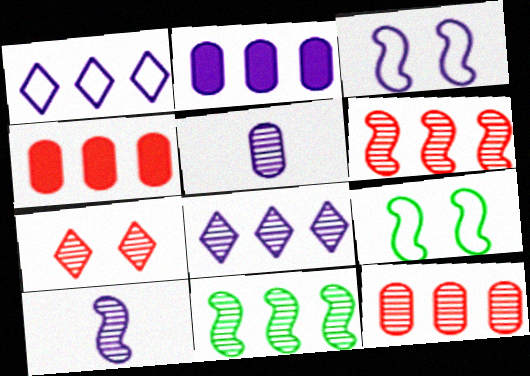[[1, 4, 11], 
[5, 7, 11], 
[8, 11, 12]]